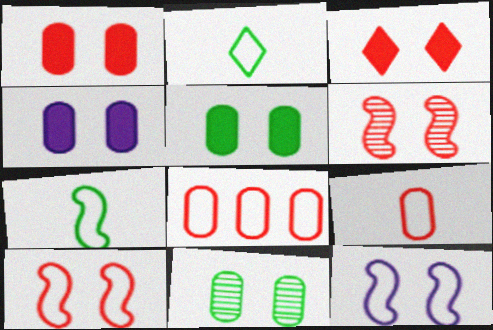[[1, 4, 5], 
[2, 8, 12], 
[3, 11, 12]]